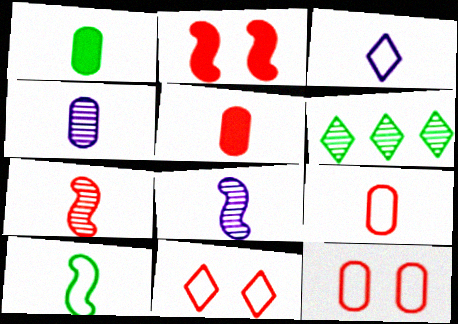[[1, 3, 7], 
[1, 4, 9], 
[3, 9, 10]]